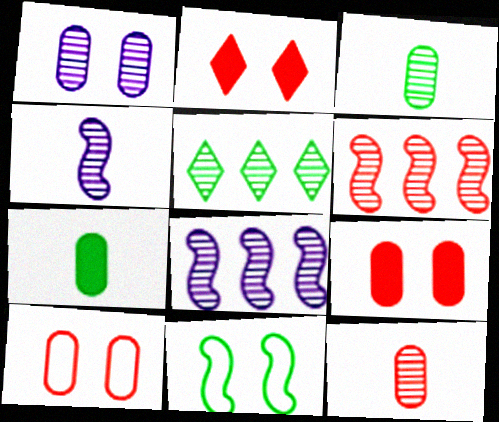[[1, 2, 11], 
[5, 7, 11]]